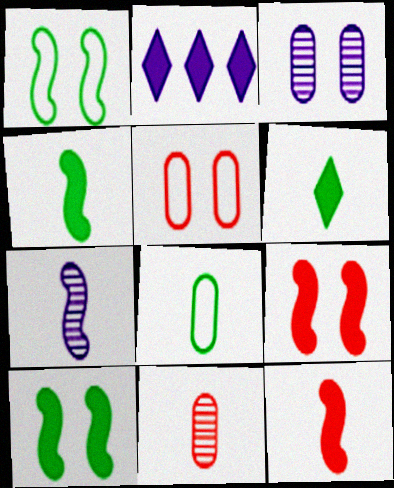[[1, 2, 11]]